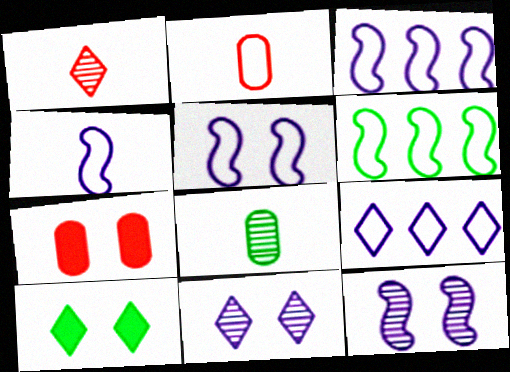[[1, 9, 10], 
[3, 4, 5], 
[6, 8, 10]]